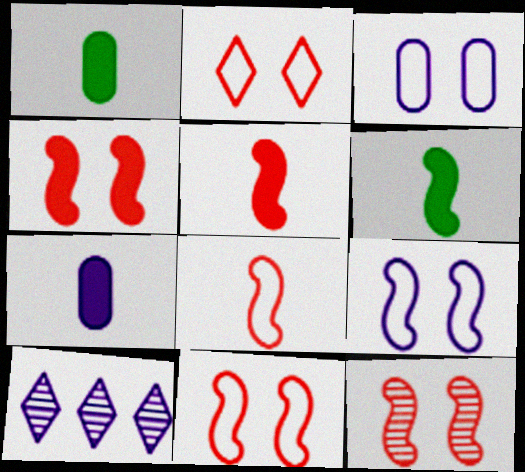[[1, 10, 11], 
[4, 11, 12], 
[7, 9, 10]]